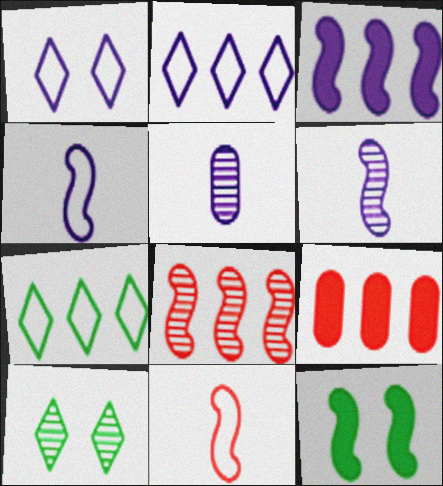[[1, 3, 5], 
[4, 8, 12], 
[4, 9, 10], 
[5, 8, 10]]